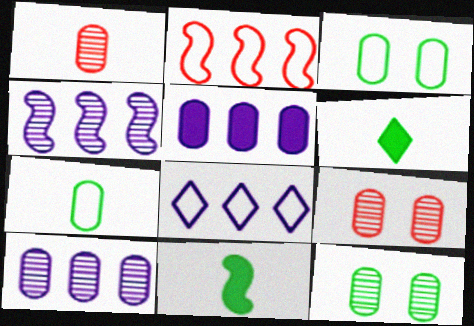[[1, 3, 5], 
[1, 10, 12], 
[4, 5, 8], 
[5, 7, 9], 
[8, 9, 11]]